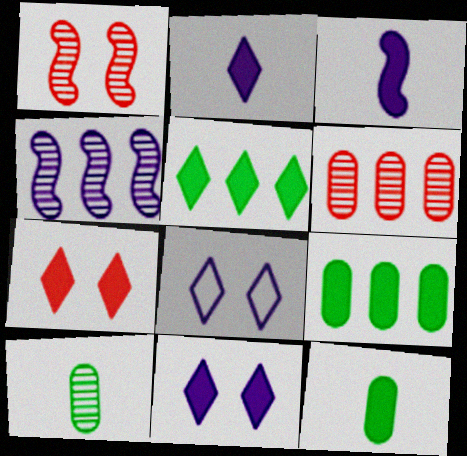[[2, 5, 7], 
[3, 7, 9]]